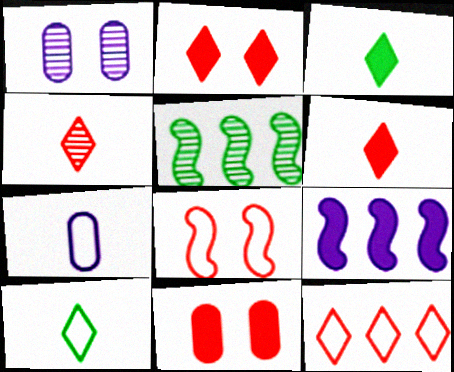[[1, 4, 5], 
[2, 4, 12], 
[2, 5, 7], 
[3, 9, 11]]